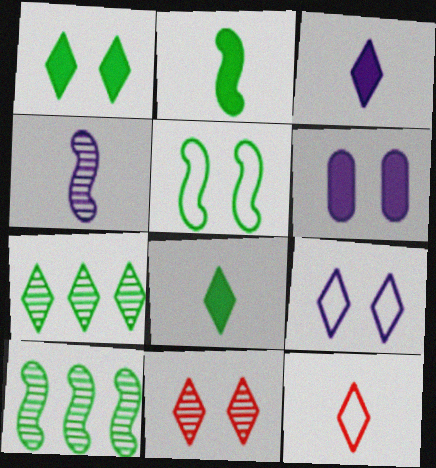[[1, 9, 11], 
[2, 5, 10], 
[5, 6, 11], 
[6, 10, 12]]